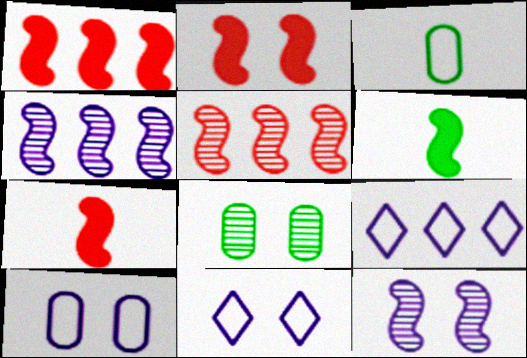[[1, 2, 7], 
[2, 8, 11], 
[7, 8, 9]]